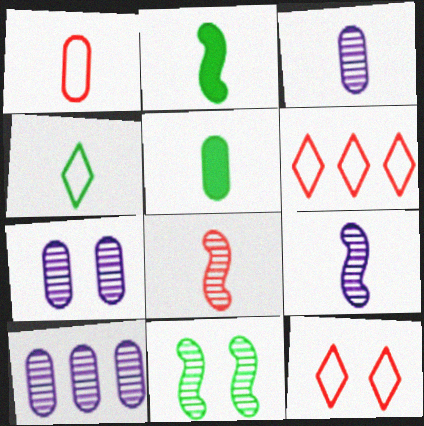[[1, 3, 5], 
[2, 6, 7], 
[2, 10, 12], 
[3, 7, 10]]